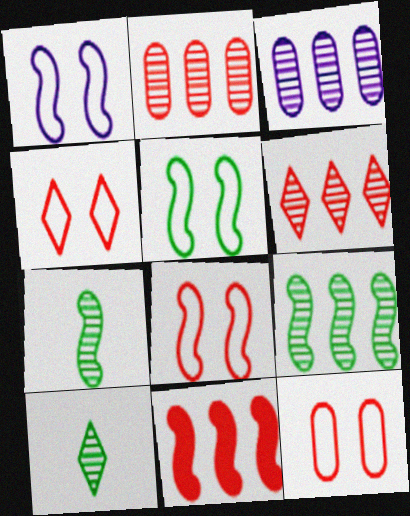[[1, 5, 8], 
[1, 7, 11], 
[3, 6, 9], 
[4, 8, 12]]